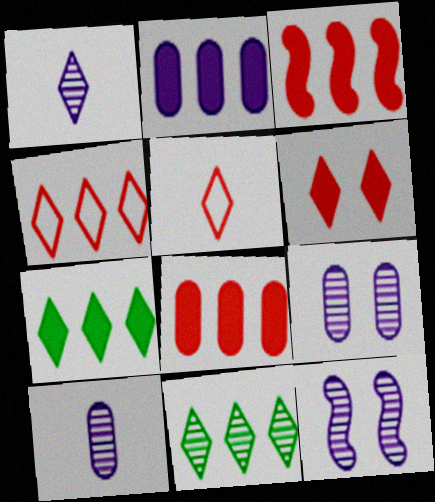[[2, 3, 7]]